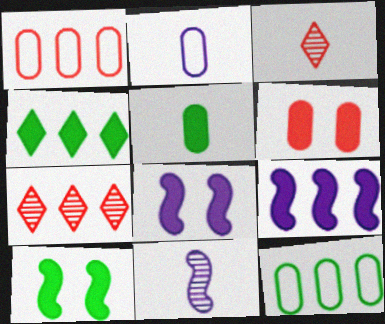[[2, 7, 10], 
[3, 8, 12], 
[4, 5, 10], 
[7, 9, 12]]